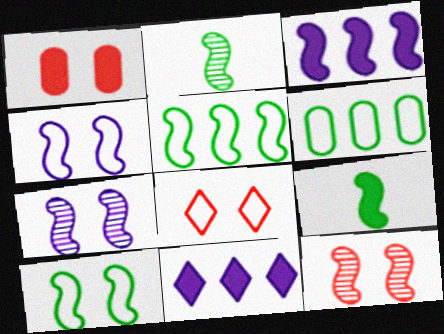[[1, 8, 12], 
[1, 9, 11]]